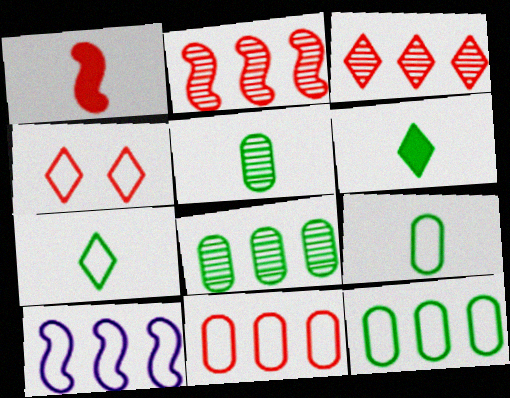[[4, 9, 10]]